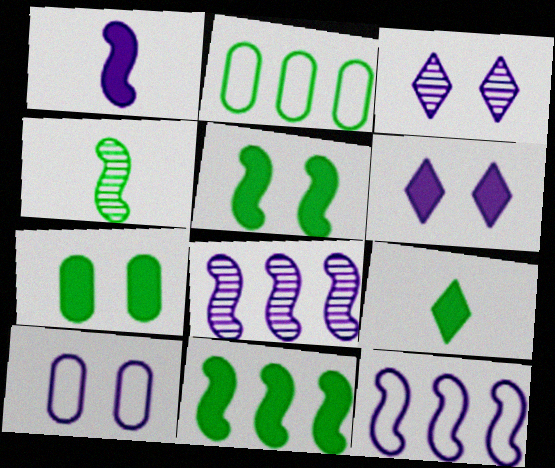[[7, 9, 11]]